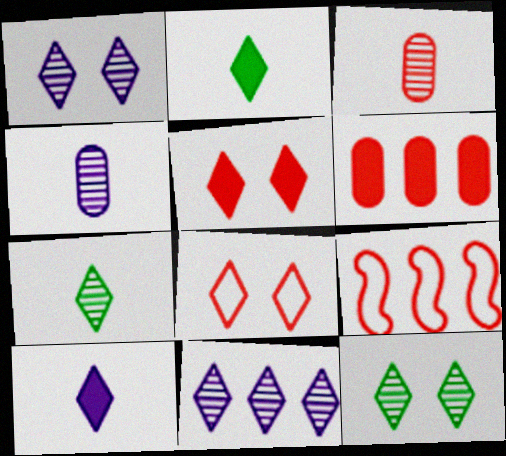[[2, 8, 11], 
[3, 5, 9]]